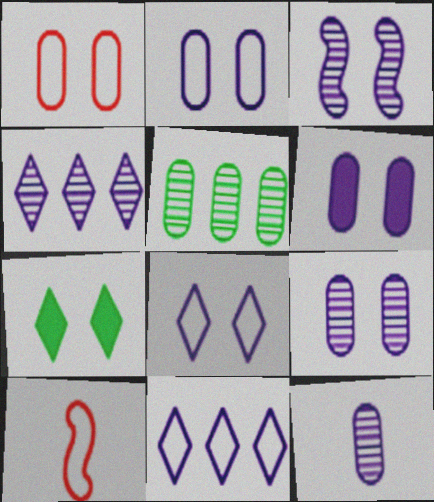[[1, 3, 7], 
[2, 6, 9], 
[3, 4, 12], 
[3, 6, 8]]